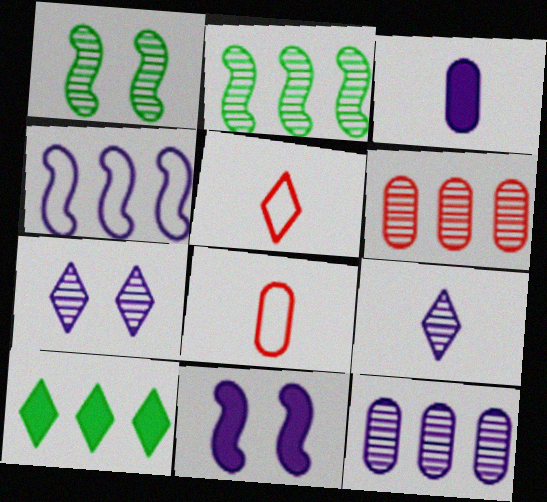[[1, 6, 9], 
[3, 4, 7], 
[4, 6, 10], 
[5, 7, 10]]